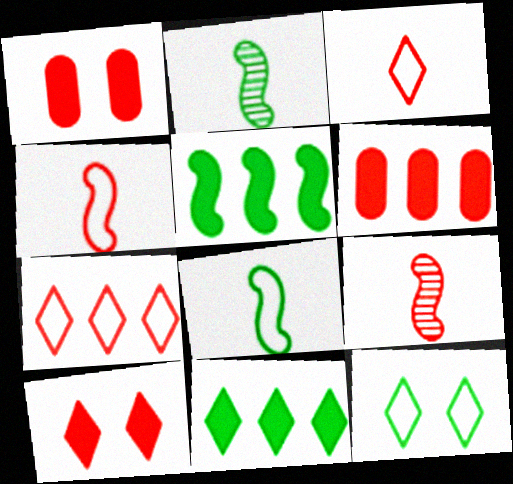[[1, 7, 9]]